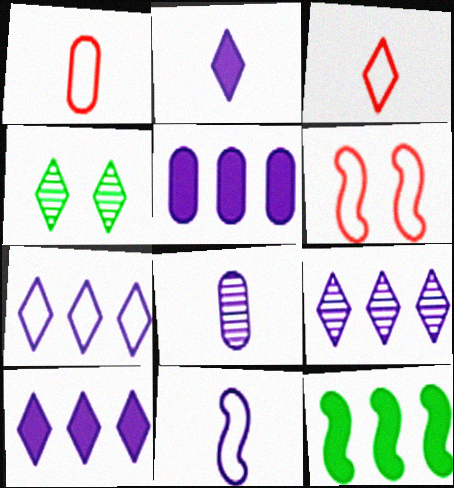[[2, 8, 11], 
[3, 4, 10], 
[7, 9, 10]]